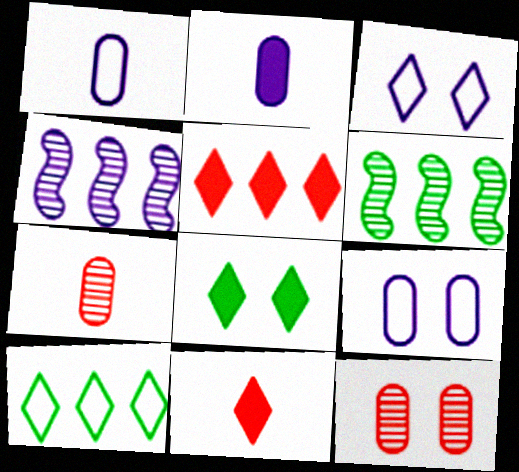[[2, 3, 4], 
[6, 9, 11]]